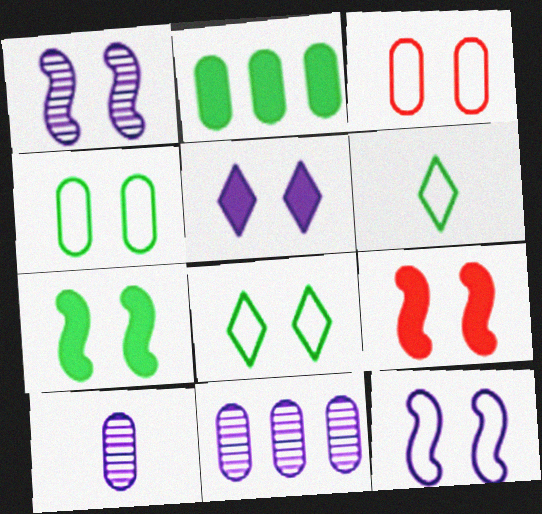[[2, 3, 10], 
[3, 8, 12], 
[6, 9, 11]]